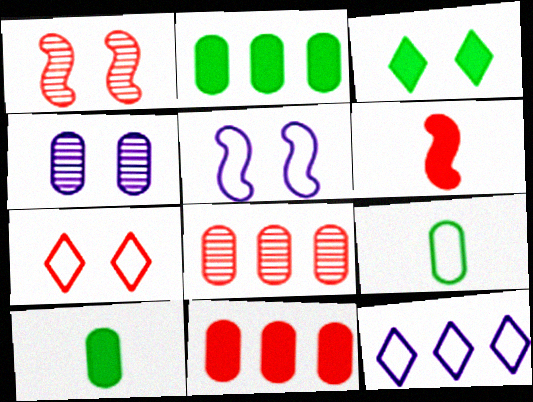[[1, 10, 12], 
[4, 9, 11], 
[6, 7, 8]]